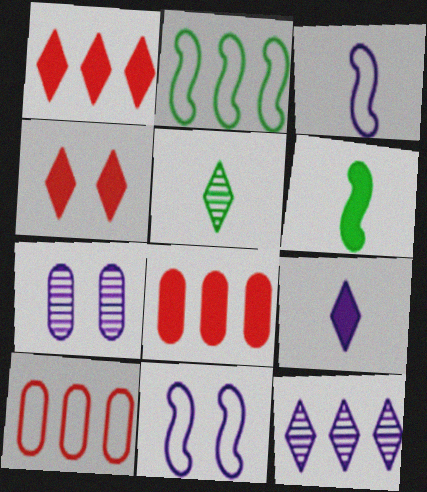[[2, 8, 12], 
[5, 8, 11]]